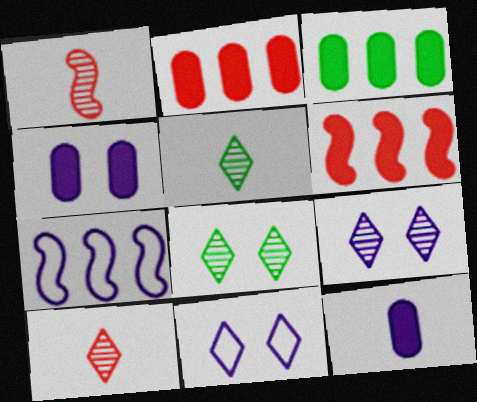[[1, 3, 11], 
[7, 9, 12]]